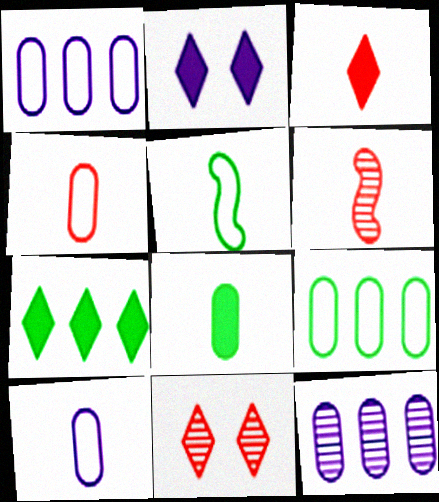[[2, 3, 7], 
[2, 6, 9], 
[3, 4, 6]]